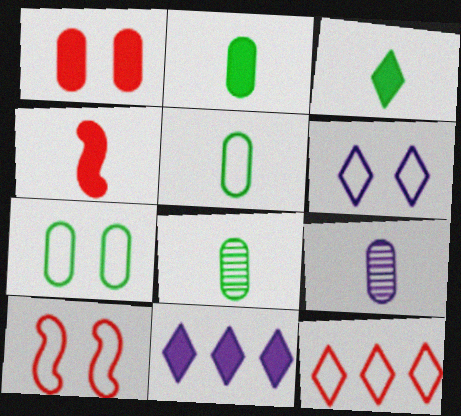[[2, 5, 8], 
[6, 7, 10], 
[8, 10, 11]]